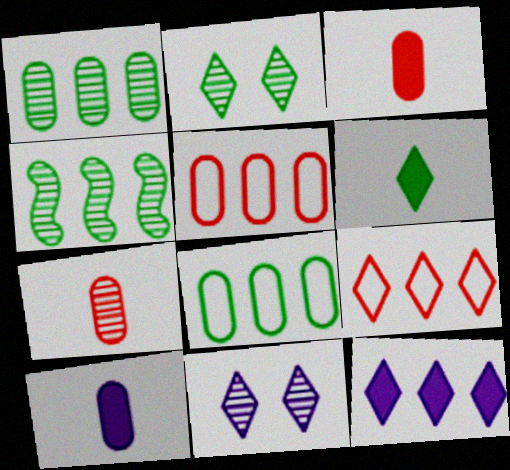[[4, 5, 12], 
[4, 7, 11], 
[6, 9, 11]]